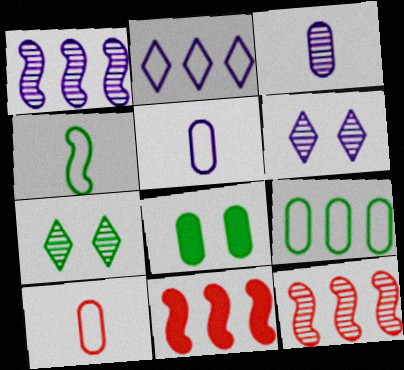[[1, 3, 6], 
[3, 7, 12], 
[5, 7, 11]]